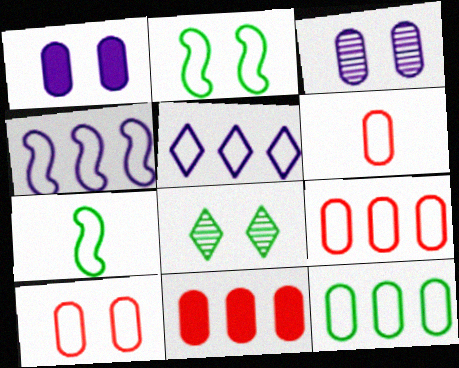[[2, 5, 6], 
[5, 7, 10], 
[6, 9, 10]]